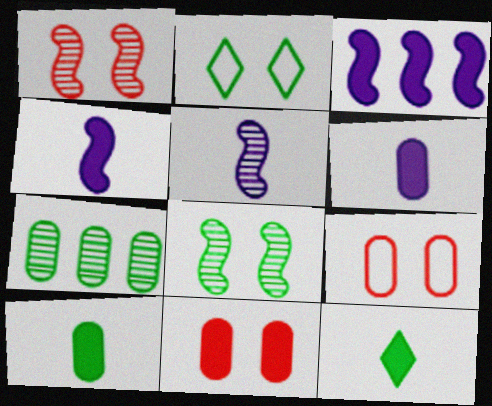[[3, 11, 12], 
[6, 7, 9]]